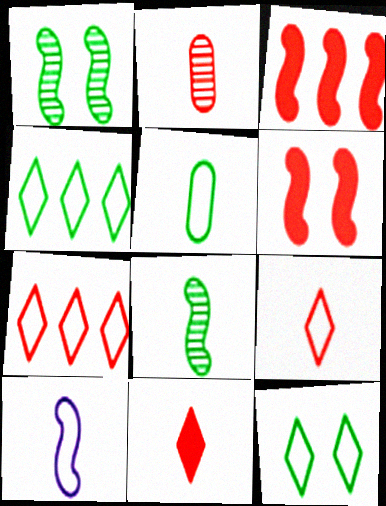[[1, 3, 10], 
[2, 6, 7], 
[5, 9, 10]]